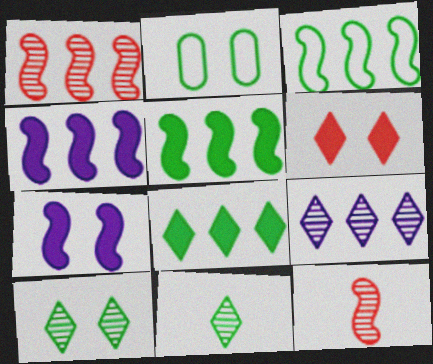[[1, 3, 4], 
[2, 5, 11], 
[3, 7, 12]]